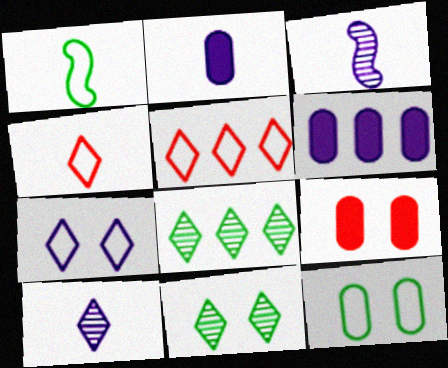[[3, 6, 7]]